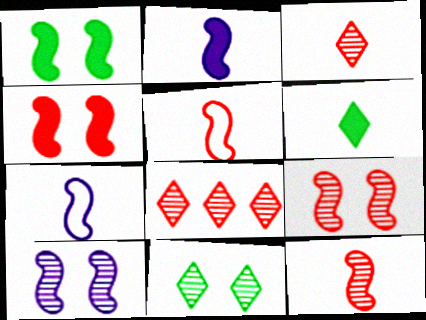[]